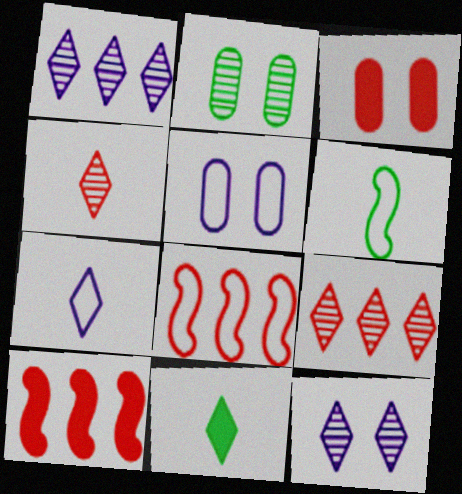[[1, 3, 6], 
[2, 3, 5], 
[2, 7, 10], 
[3, 4, 8], 
[4, 7, 11]]